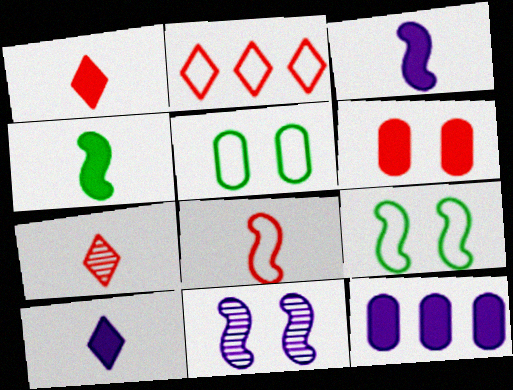[[7, 9, 12]]